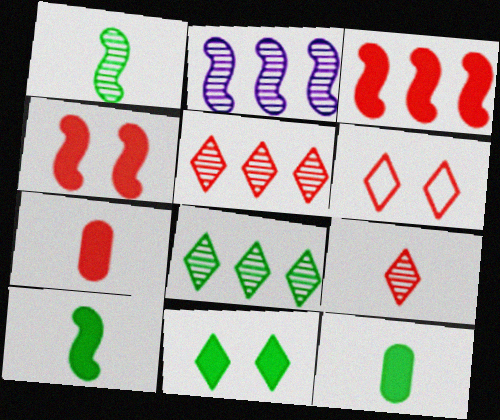[[2, 6, 12]]